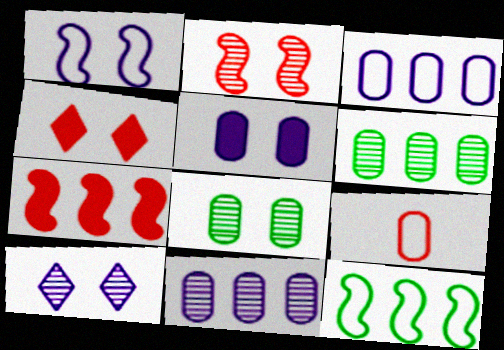[[1, 4, 8], 
[1, 5, 10], 
[2, 8, 10], 
[5, 6, 9]]